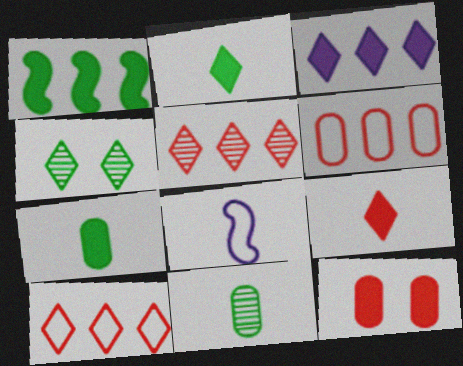[[8, 9, 11]]